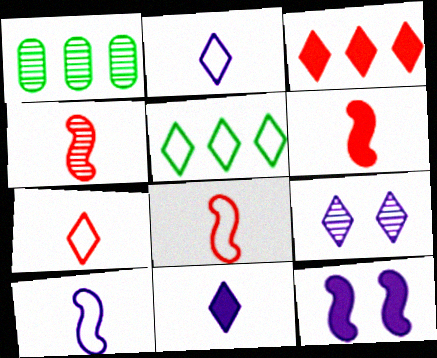[[1, 4, 9], 
[1, 7, 12], 
[4, 6, 8]]